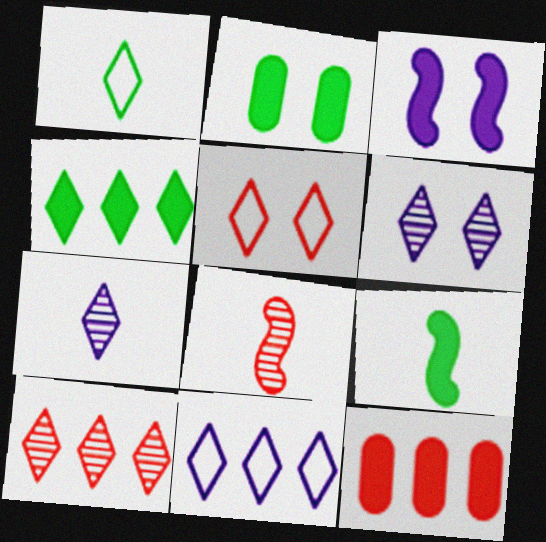[[1, 5, 11], 
[2, 4, 9], 
[2, 8, 11], 
[4, 5, 7], 
[4, 10, 11], 
[5, 8, 12]]